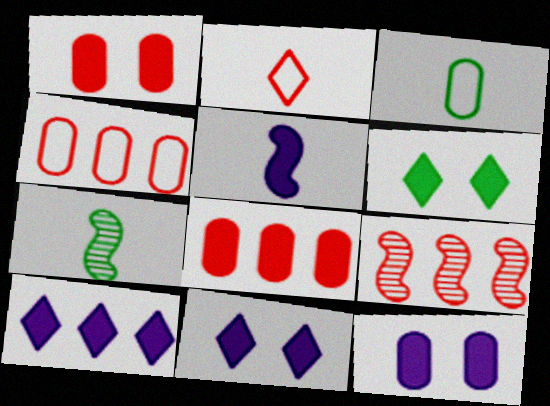[[1, 2, 9], 
[3, 9, 11], 
[4, 7, 11], 
[5, 6, 8], 
[5, 10, 12]]